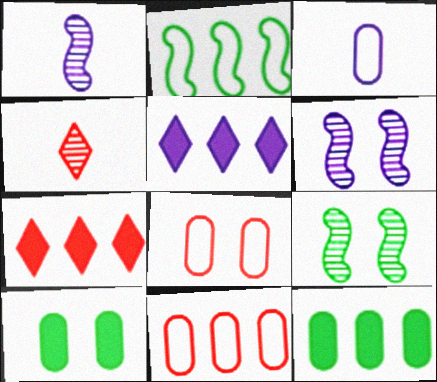[[3, 5, 6], 
[3, 7, 9]]